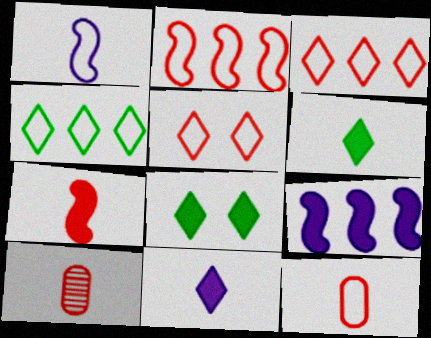[[1, 6, 10], 
[2, 5, 12]]